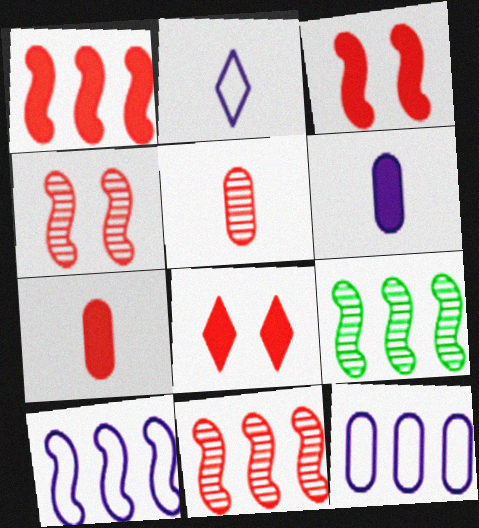[[1, 7, 8], 
[1, 9, 10]]